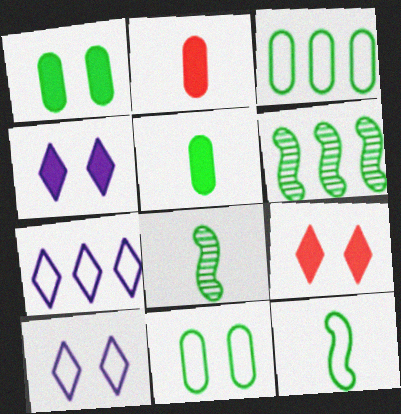[[2, 6, 10]]